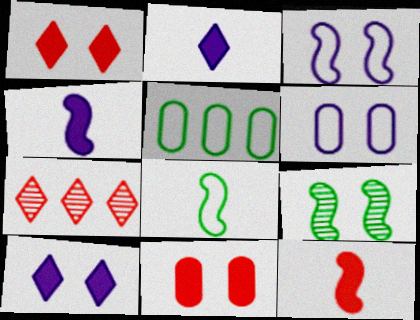[[1, 6, 9]]